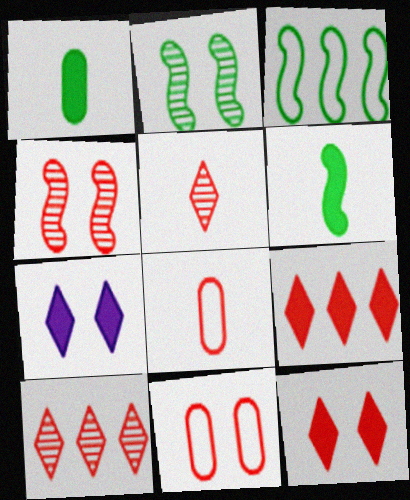[[2, 3, 6], 
[2, 7, 11], 
[4, 8, 9], 
[4, 11, 12]]